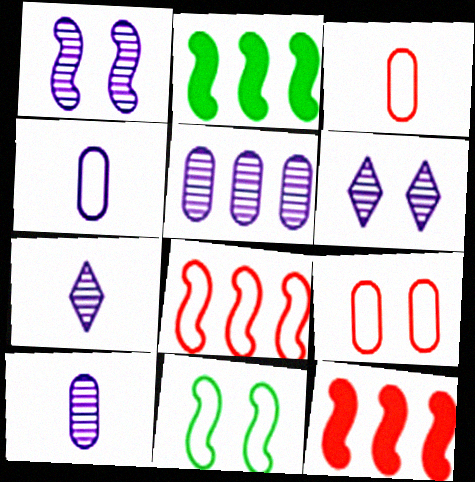[[1, 5, 7], 
[2, 3, 6], 
[2, 7, 9]]